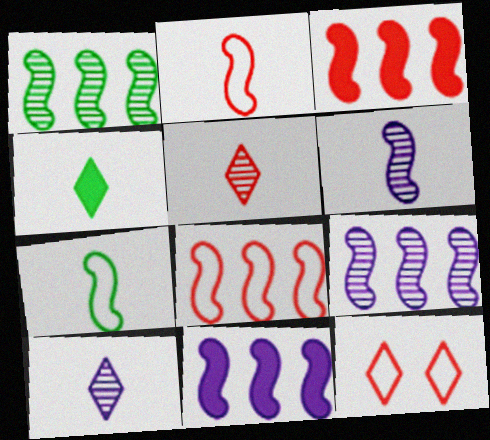[[1, 8, 11]]